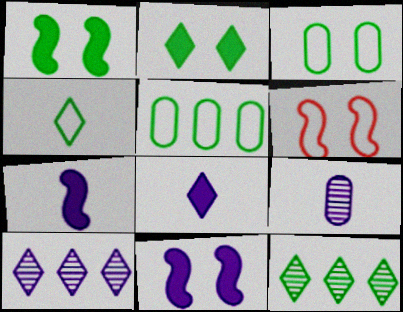[[2, 4, 12]]